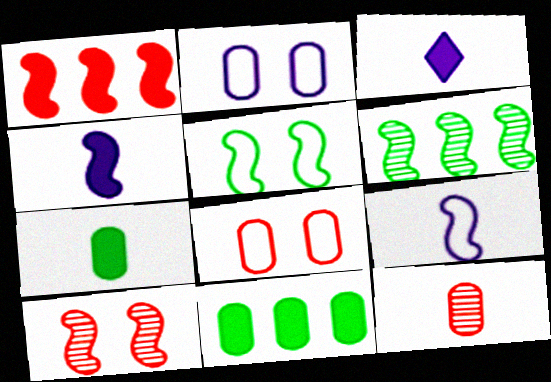[[2, 11, 12], 
[3, 6, 8]]